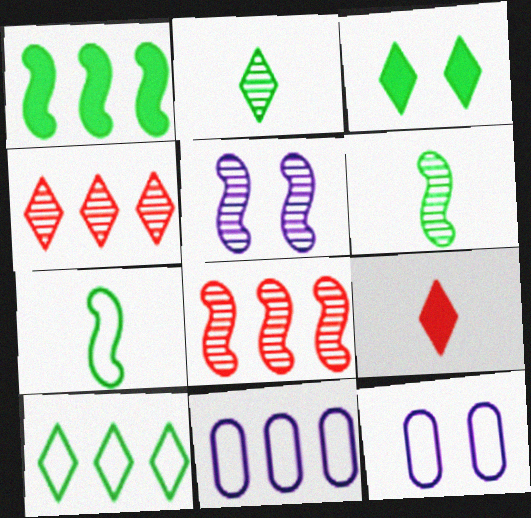[[1, 4, 11], 
[2, 3, 10], 
[5, 6, 8]]